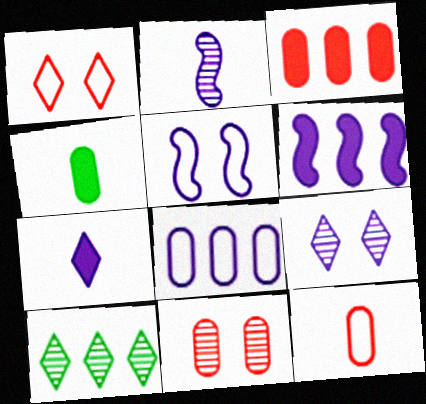[[1, 7, 10], 
[2, 5, 6], 
[2, 10, 11], 
[3, 11, 12], 
[4, 8, 11]]